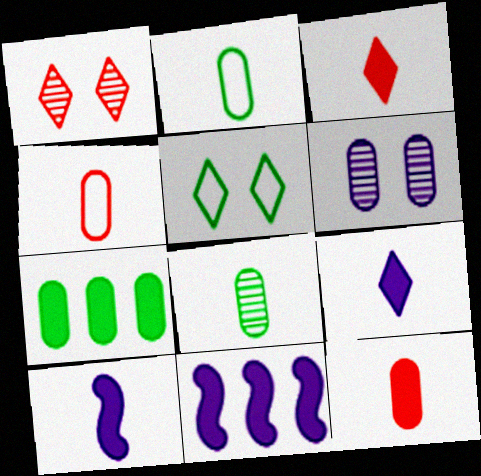[[1, 2, 11], 
[4, 6, 7]]